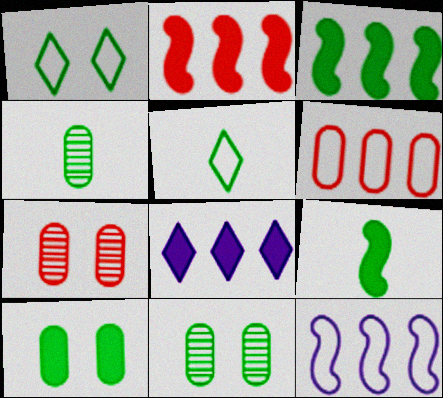[[1, 3, 4], 
[3, 5, 11], 
[4, 5, 9]]